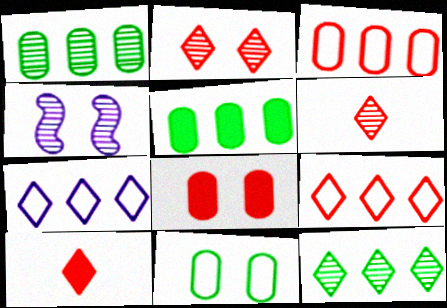[[1, 4, 6], 
[2, 9, 10]]